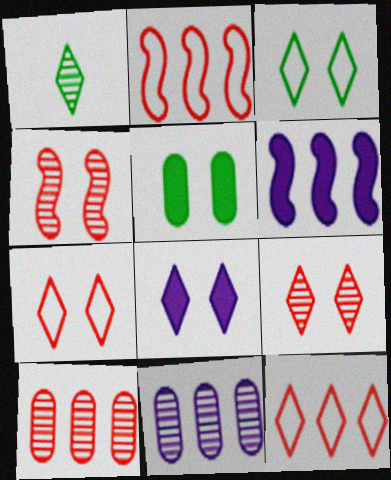[[1, 4, 11], 
[1, 8, 12], 
[3, 8, 9]]